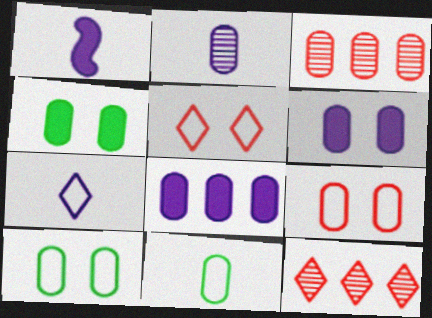[[1, 2, 7], 
[1, 10, 12], 
[3, 6, 11]]